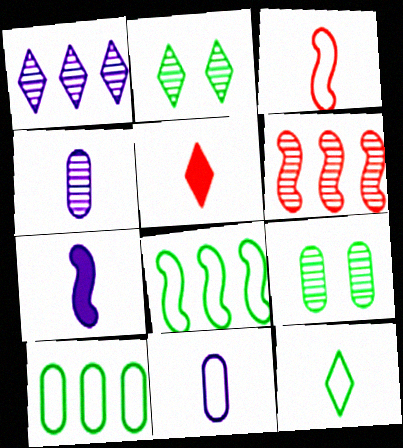[[2, 4, 6], 
[3, 11, 12]]